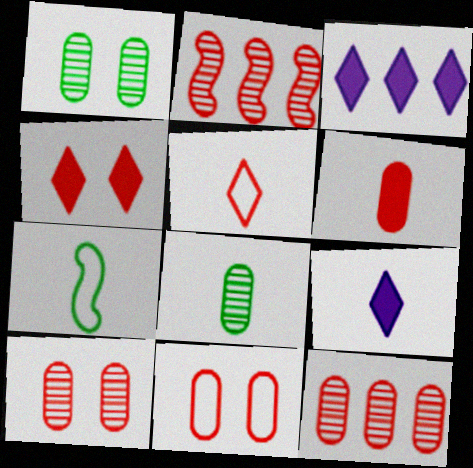[[3, 7, 10], 
[6, 11, 12]]